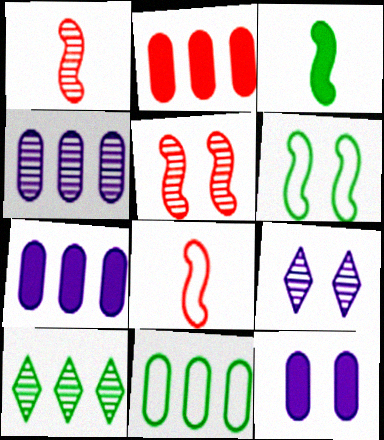[[2, 4, 11], 
[8, 10, 12]]